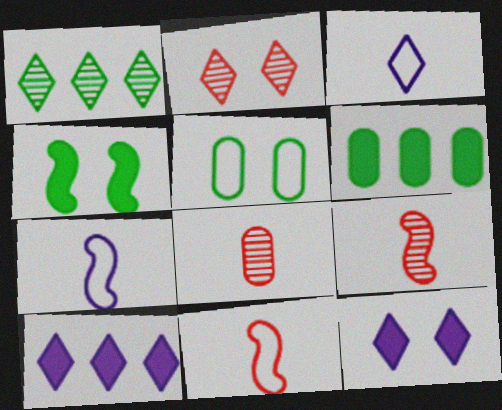[[2, 6, 7], 
[5, 9, 10]]